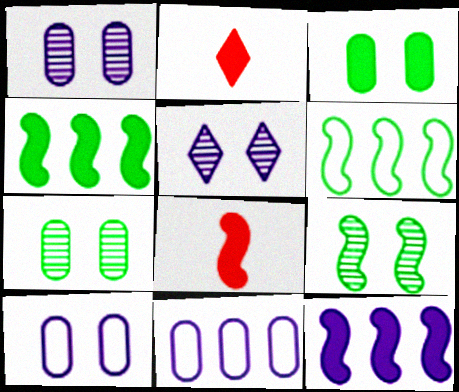[[1, 2, 6], 
[2, 3, 12], 
[2, 9, 11]]